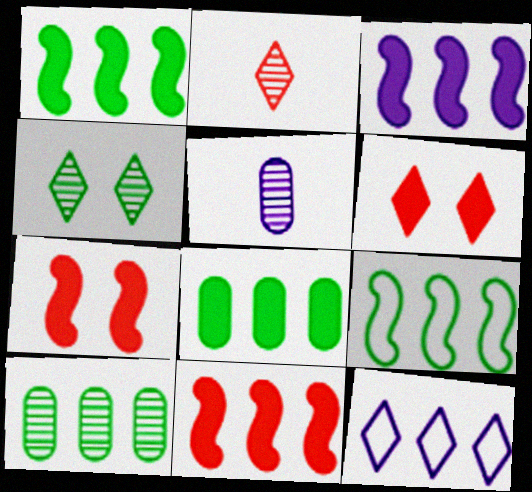[[1, 3, 11], 
[5, 6, 9], 
[10, 11, 12]]